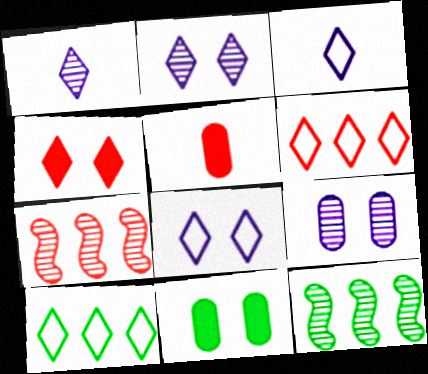[[1, 4, 10], 
[3, 7, 11], 
[5, 8, 12]]